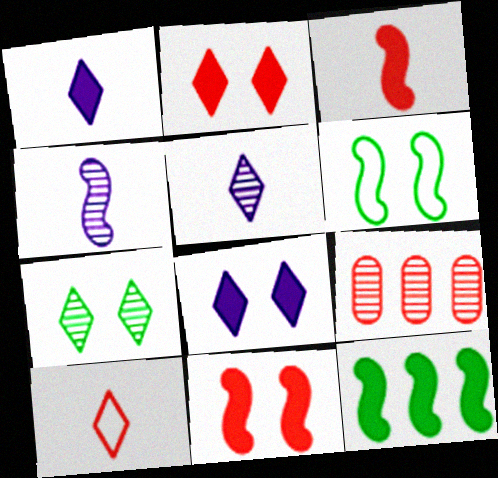[[1, 6, 9], 
[4, 7, 9], 
[9, 10, 11]]